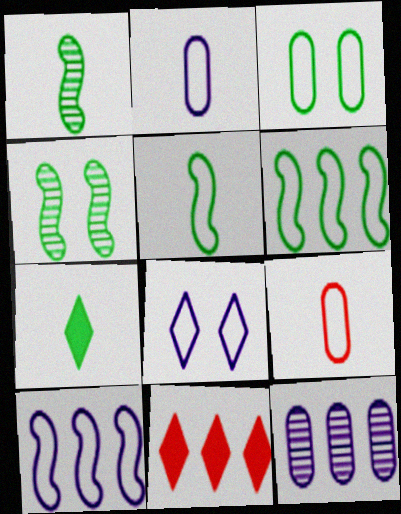[[2, 4, 11], 
[2, 8, 10], 
[6, 8, 9], 
[6, 11, 12]]